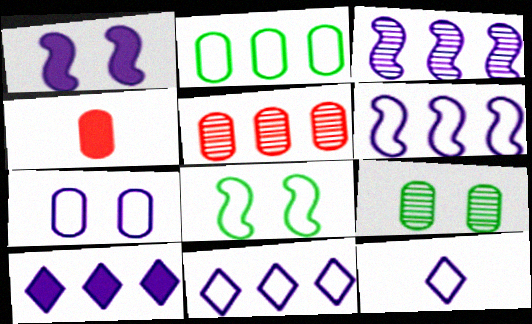[[6, 7, 12]]